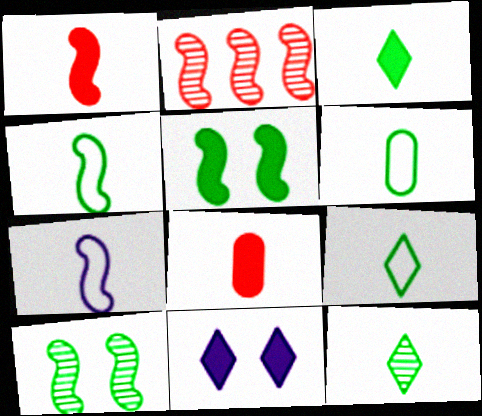[[2, 5, 7], 
[2, 6, 11], 
[3, 9, 12], 
[4, 6, 9], 
[7, 8, 12]]